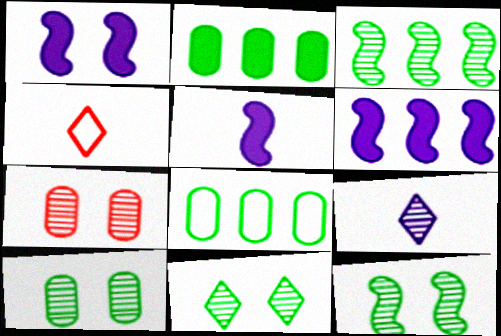[[1, 5, 6], 
[3, 7, 9], 
[4, 6, 10], 
[10, 11, 12]]